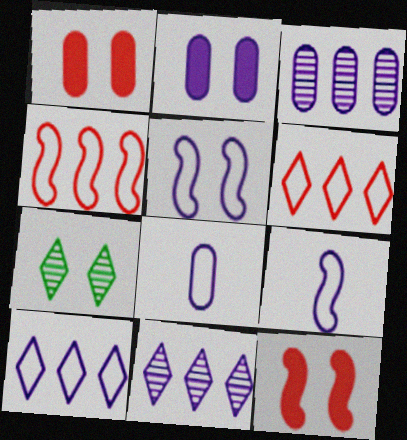[[1, 5, 7], 
[2, 3, 8], 
[2, 9, 11], 
[5, 8, 10]]